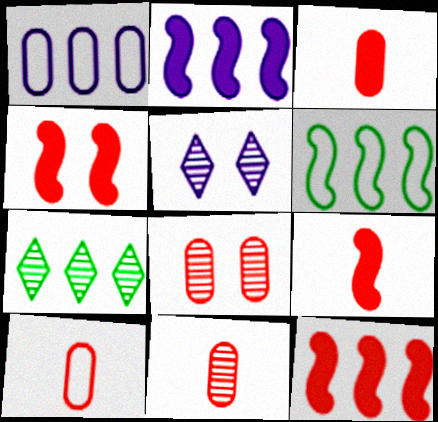[[1, 7, 12], 
[3, 5, 6], 
[3, 10, 11], 
[4, 9, 12]]